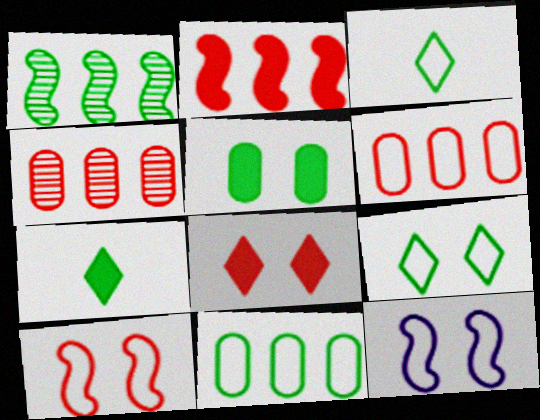[[1, 3, 5], 
[3, 6, 12], 
[4, 7, 12]]